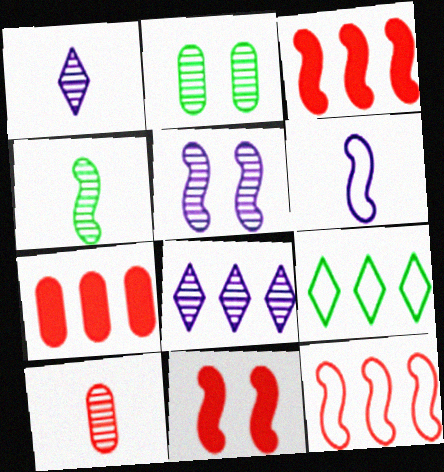[[1, 4, 10]]